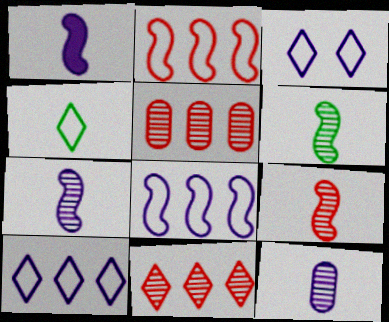[[6, 7, 9]]